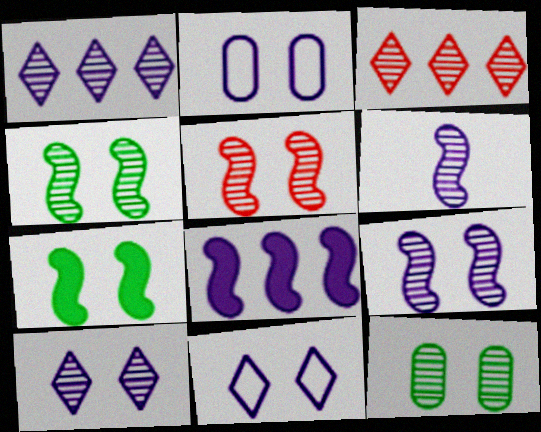[[3, 6, 12], 
[4, 5, 9], 
[5, 10, 12]]